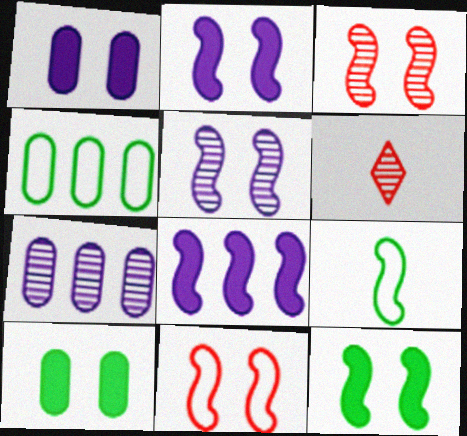[[2, 4, 6], 
[3, 8, 9], 
[5, 11, 12]]